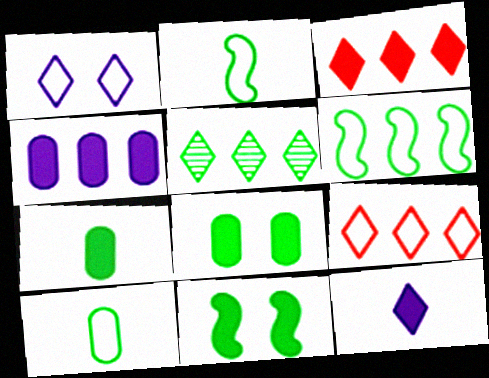[[2, 5, 8], 
[5, 10, 11]]